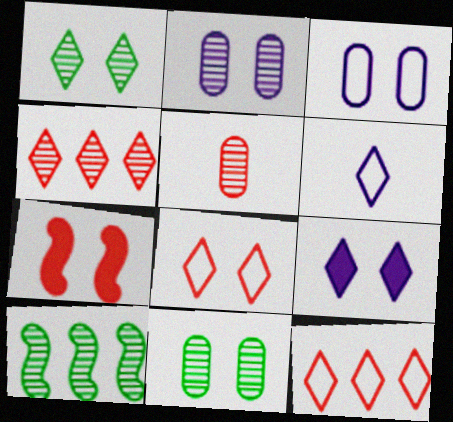[[1, 3, 7], 
[1, 8, 9], 
[5, 7, 12]]